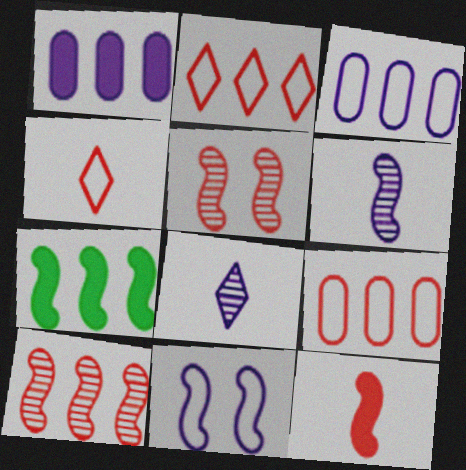[[1, 8, 11]]